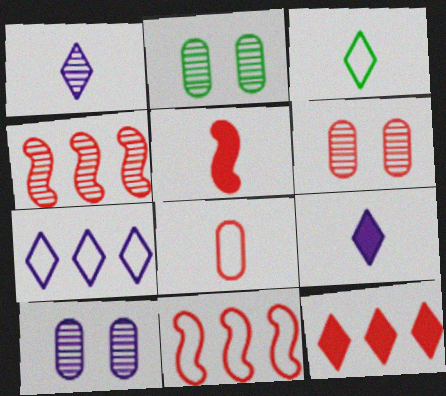[[1, 2, 4], 
[2, 5, 7], 
[2, 6, 10], 
[2, 9, 11]]